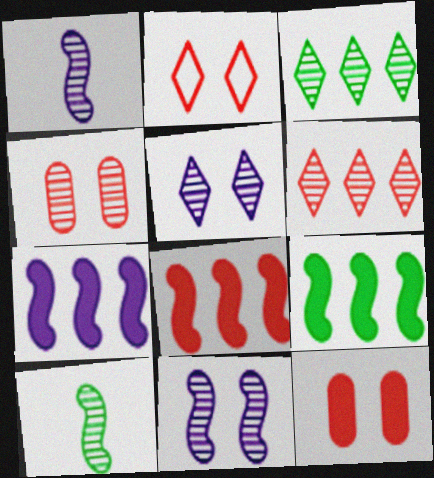[[1, 3, 4], 
[7, 8, 9]]